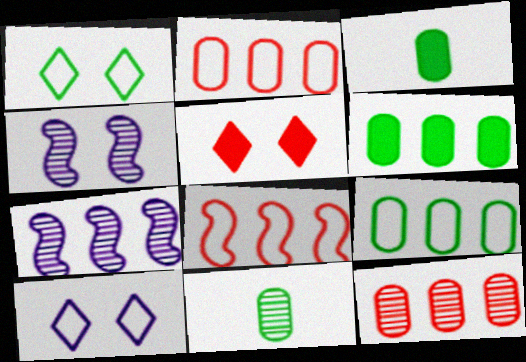[]